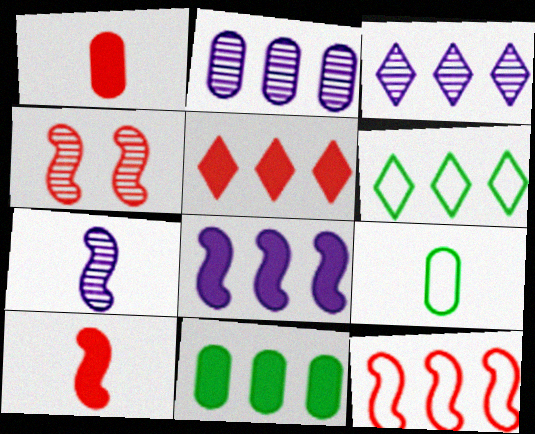[[3, 5, 6], 
[3, 11, 12], 
[4, 10, 12], 
[5, 8, 11]]